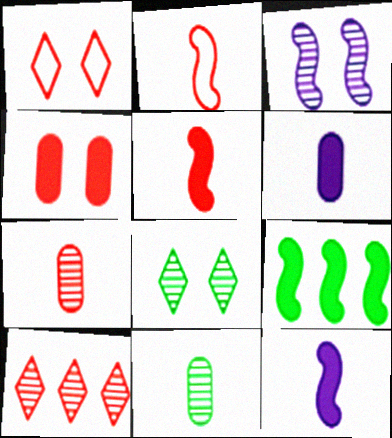[[2, 3, 9], 
[2, 4, 10], 
[3, 10, 11]]